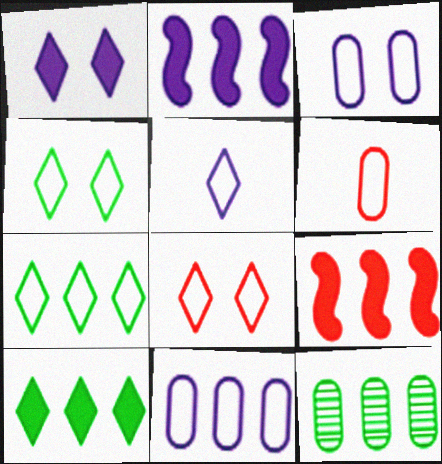[[5, 7, 8]]